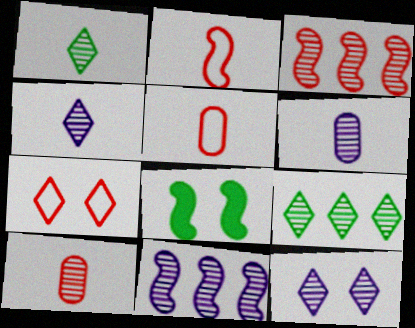[[2, 8, 11], 
[6, 11, 12]]